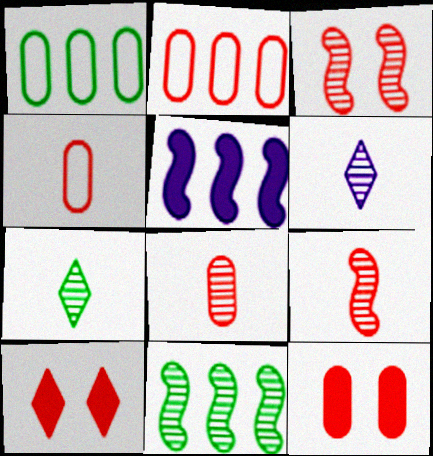[[2, 8, 12], 
[2, 9, 10]]